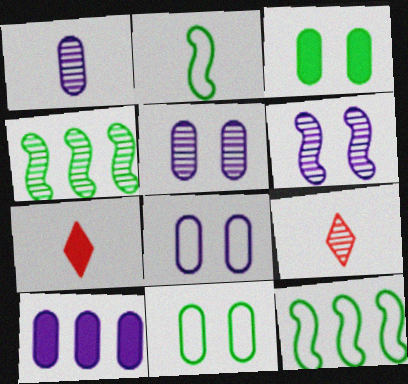[[1, 2, 7], 
[1, 8, 10], 
[4, 5, 9], 
[4, 7, 8], 
[5, 7, 12]]